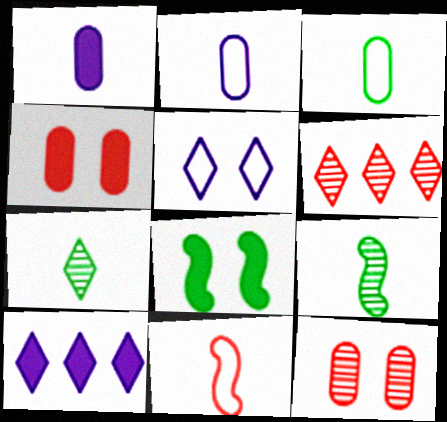[[1, 7, 11], 
[2, 6, 8], 
[4, 6, 11], 
[5, 8, 12]]